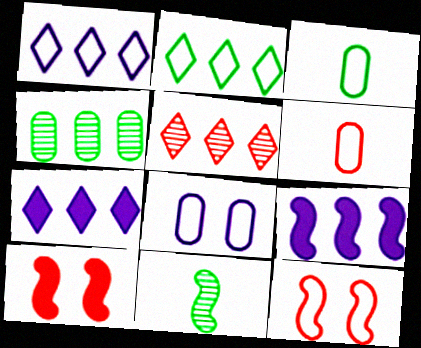[[1, 3, 12], 
[2, 5, 7], 
[5, 6, 10], 
[9, 11, 12]]